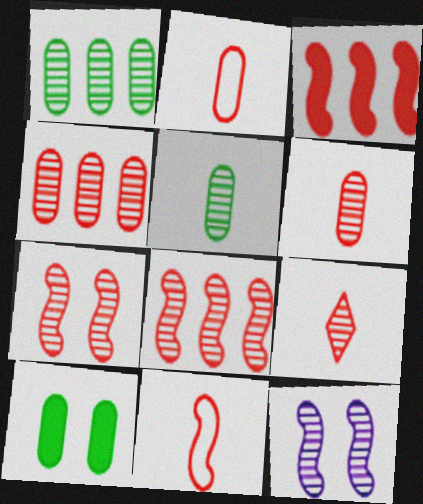[[1, 9, 12], 
[3, 7, 11], 
[4, 7, 9]]